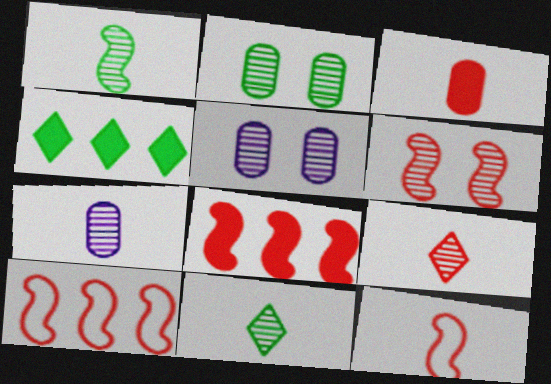[[1, 7, 9], 
[3, 9, 12], 
[4, 5, 12], 
[6, 8, 12]]